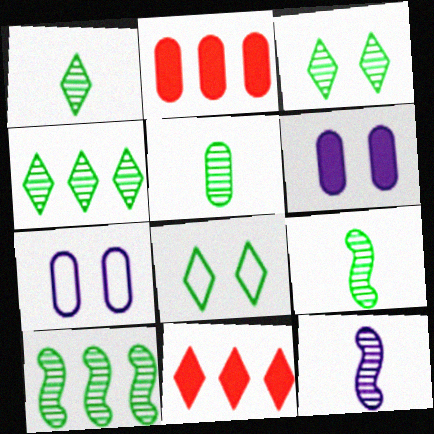[[1, 3, 4], 
[1, 5, 9], 
[2, 5, 7], 
[2, 8, 12], 
[3, 5, 10], 
[7, 9, 11]]